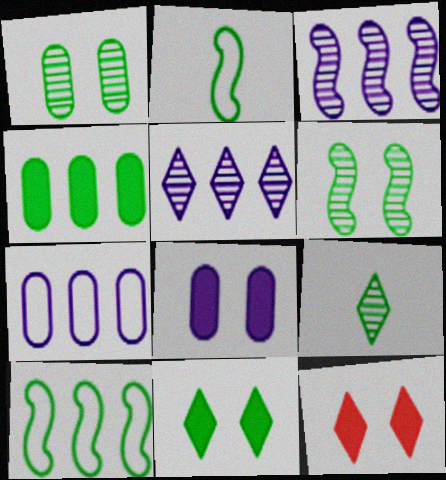[]